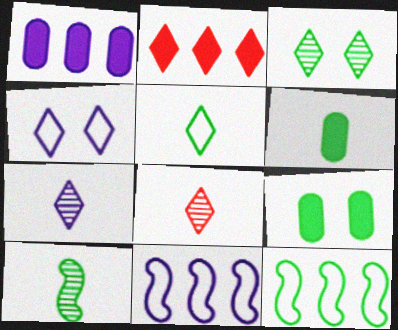[[3, 6, 12], 
[5, 6, 10], 
[8, 9, 11]]